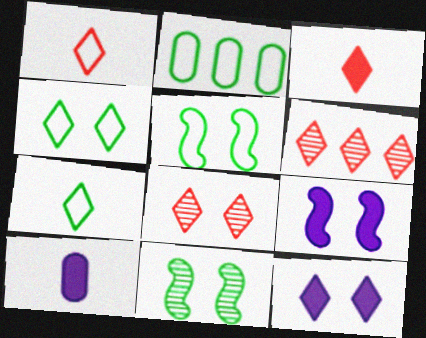[[2, 5, 7], 
[4, 8, 12], 
[5, 6, 10], 
[6, 7, 12]]